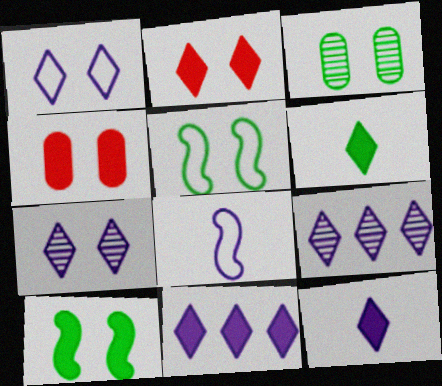[[1, 9, 12], 
[2, 6, 11], 
[4, 5, 7]]